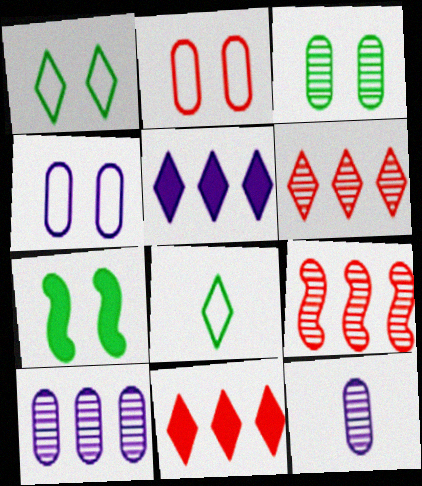[[1, 3, 7]]